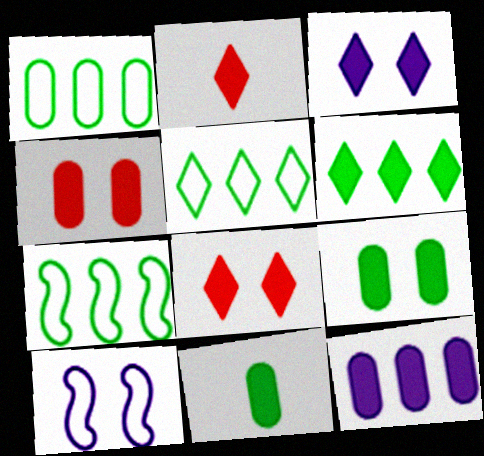[[1, 5, 7], 
[2, 3, 6], 
[4, 11, 12]]